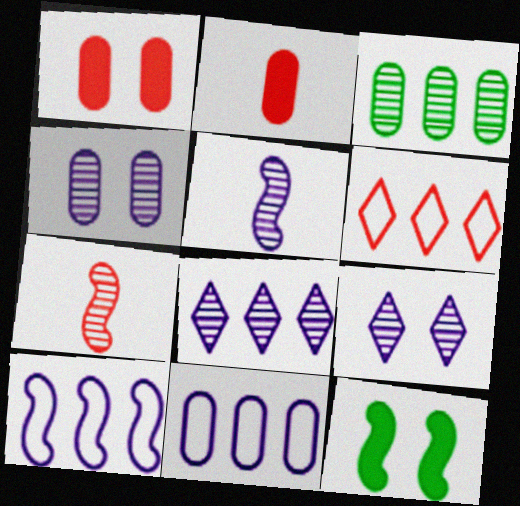[[1, 6, 7], 
[3, 7, 9], 
[4, 5, 8], 
[7, 10, 12]]